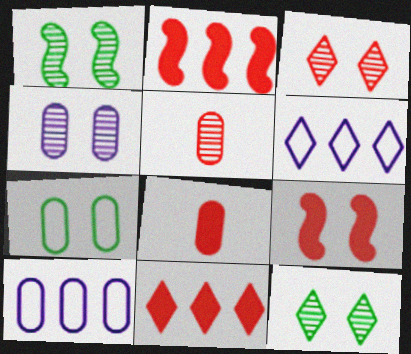[[1, 3, 4], 
[1, 6, 8], 
[8, 9, 11]]